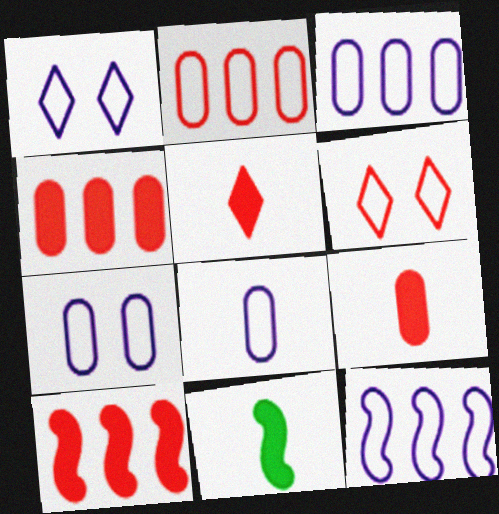[[1, 8, 12], 
[3, 7, 8]]